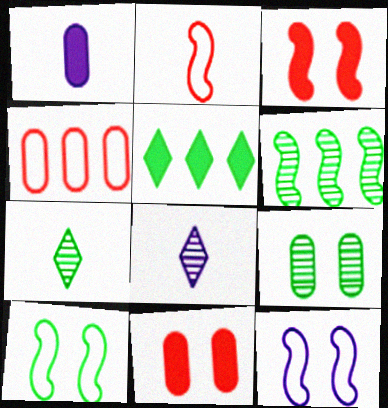[[1, 2, 7], 
[1, 3, 5], 
[1, 4, 9], 
[6, 7, 9]]